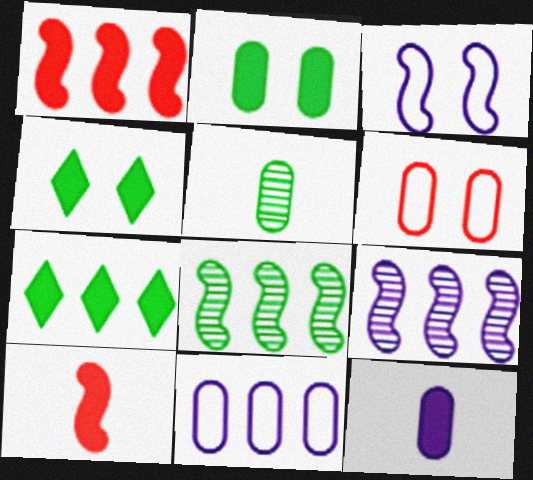[[1, 4, 12], 
[3, 8, 10]]